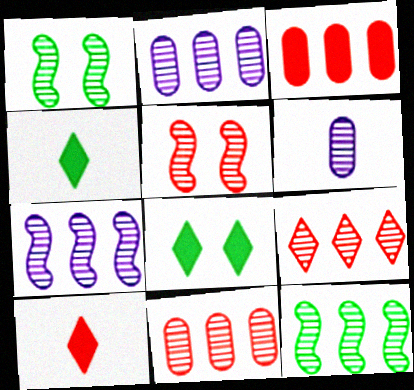[[1, 6, 9], 
[2, 9, 12]]